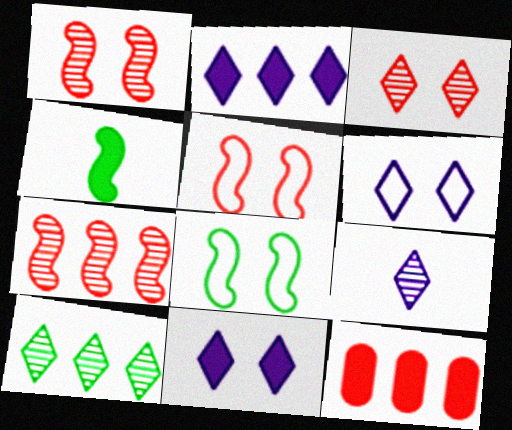[[2, 6, 9], 
[3, 9, 10], 
[4, 11, 12], 
[8, 9, 12]]